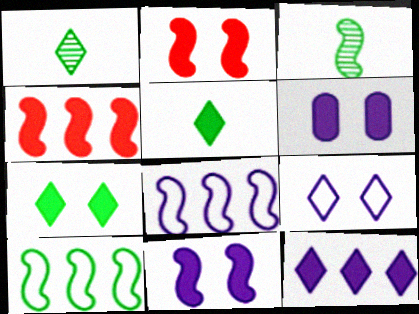[[2, 3, 8], 
[2, 6, 7], 
[4, 5, 6]]